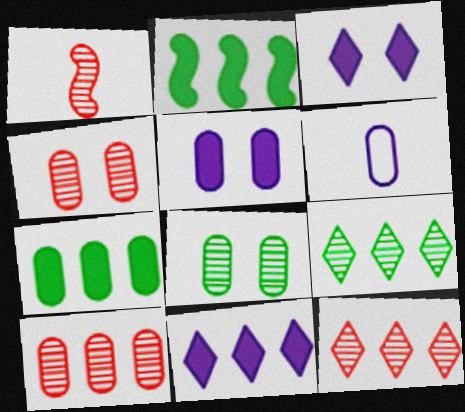[[1, 4, 12], 
[4, 6, 7]]